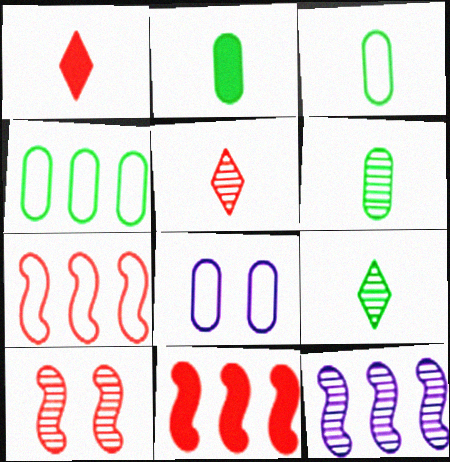[[2, 3, 6], 
[8, 9, 11]]